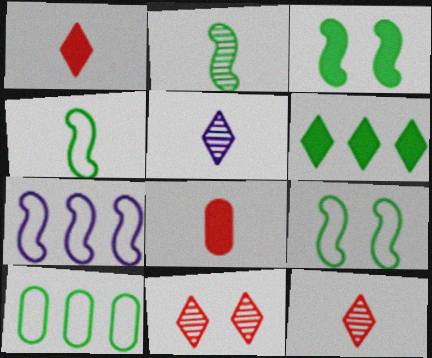[[4, 5, 8]]